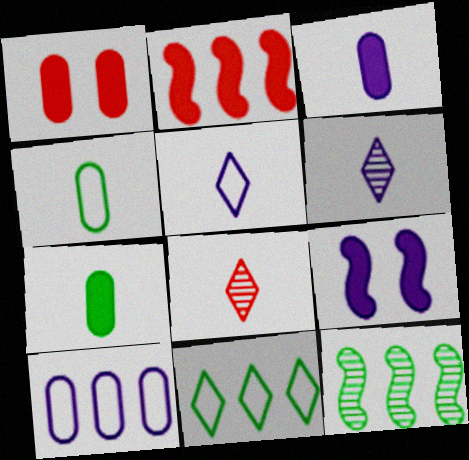[[1, 5, 12], 
[6, 9, 10]]